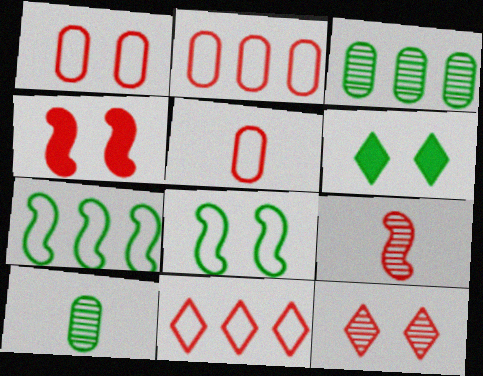[[1, 2, 5], 
[1, 4, 12], 
[6, 7, 10]]